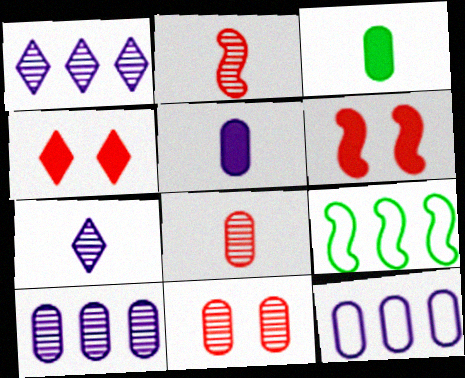[[3, 11, 12]]